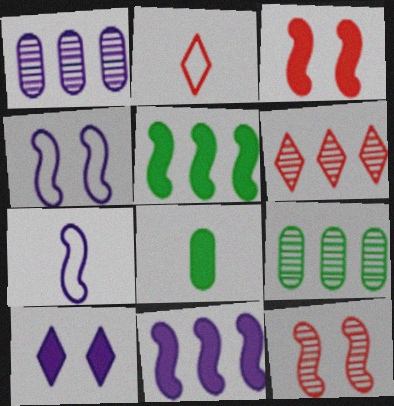[[1, 7, 10], 
[4, 6, 8], 
[5, 7, 12]]